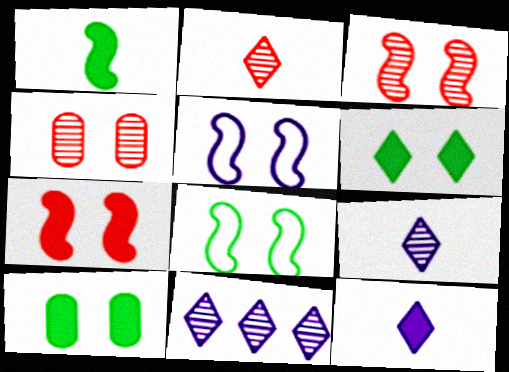[[4, 5, 6]]